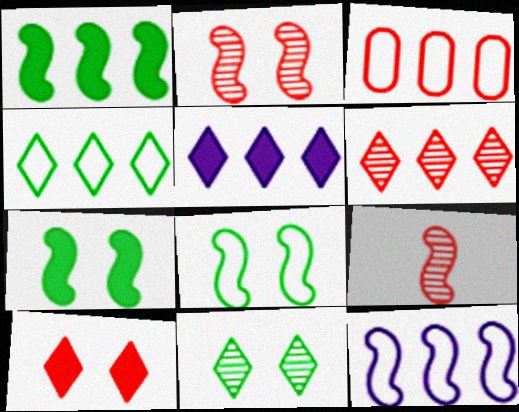[[3, 4, 12], 
[3, 9, 10], 
[4, 5, 6], 
[7, 9, 12]]